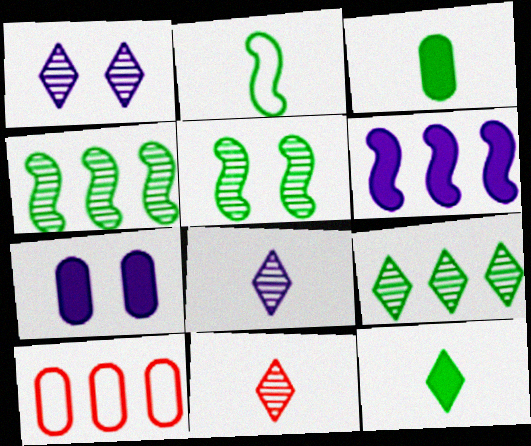[[1, 9, 11], 
[6, 9, 10]]